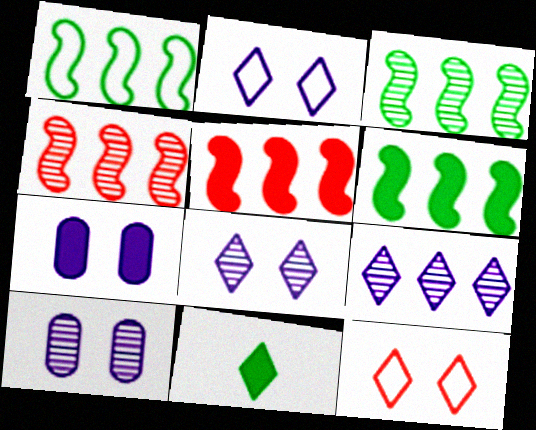[[1, 3, 6], 
[5, 7, 11], 
[9, 11, 12]]